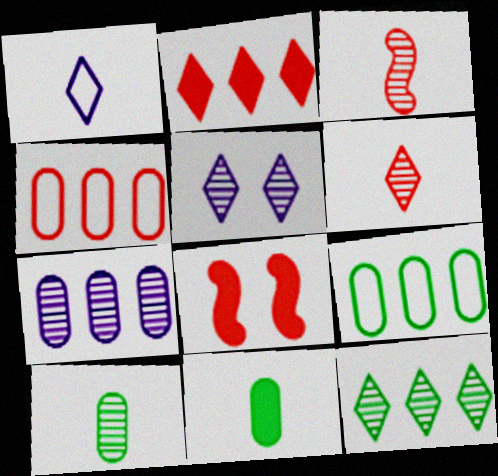[[1, 3, 11], 
[4, 6, 8], 
[5, 6, 12]]